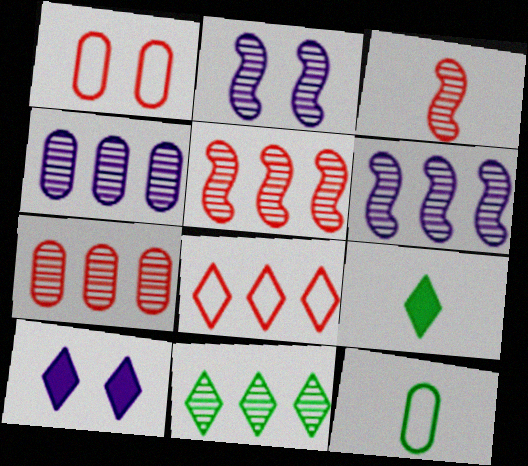[[1, 6, 9], 
[4, 5, 11], 
[5, 10, 12], 
[6, 7, 11]]